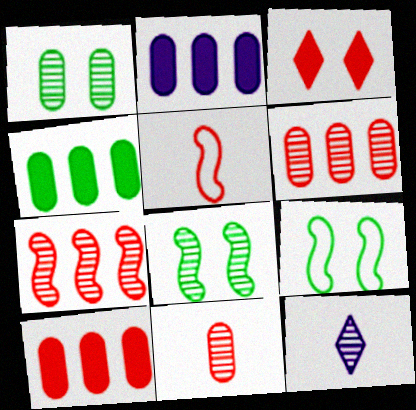[[1, 7, 12], 
[2, 4, 10], 
[3, 5, 6], 
[6, 8, 12], 
[9, 10, 12]]